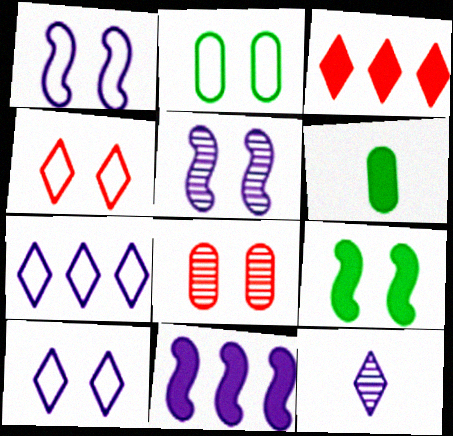[[1, 2, 4], 
[8, 9, 10]]